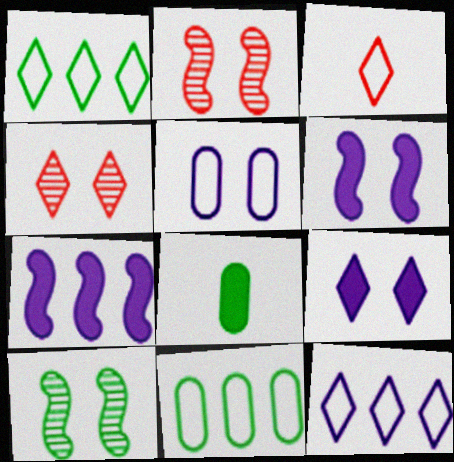[[1, 8, 10], 
[2, 8, 12]]